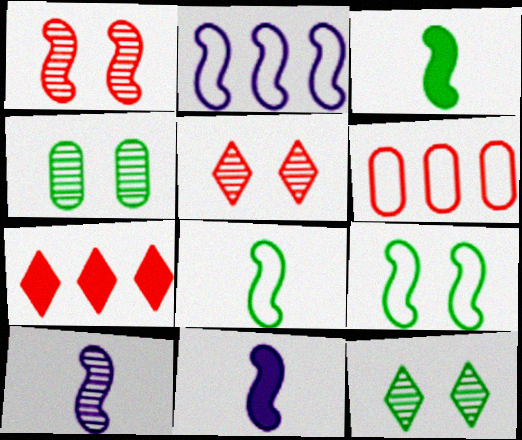[[1, 2, 3], 
[6, 11, 12]]